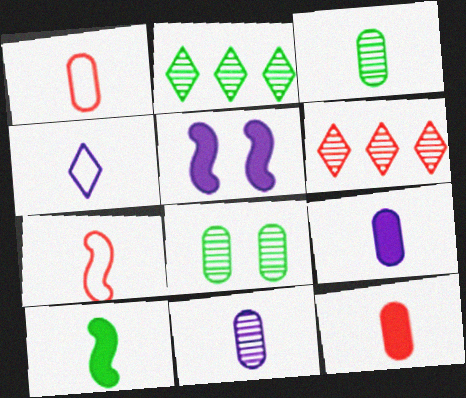[[1, 2, 5], 
[1, 3, 9]]